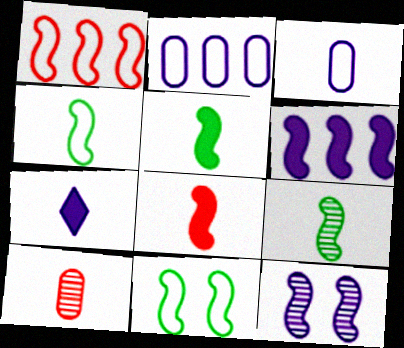[[1, 5, 12], 
[2, 7, 12], 
[4, 5, 9], 
[4, 7, 10]]